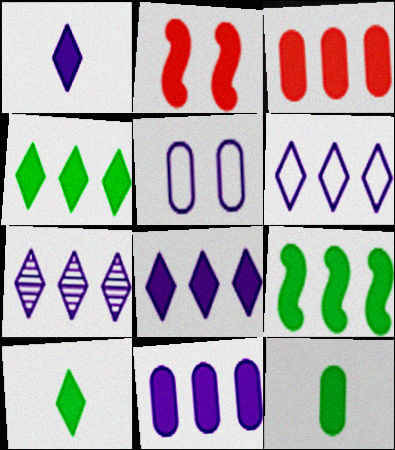[[2, 8, 12], 
[2, 10, 11], 
[3, 8, 9], 
[6, 7, 8]]